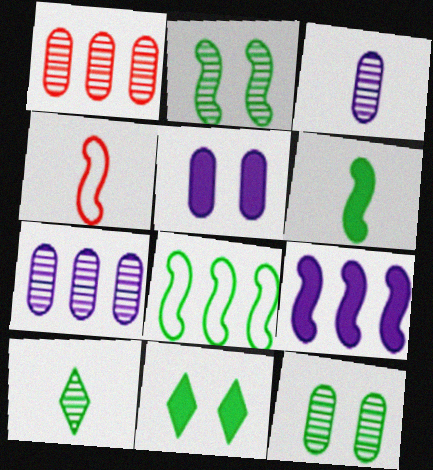[[1, 3, 12], 
[2, 4, 9], 
[2, 6, 8], 
[4, 7, 11]]